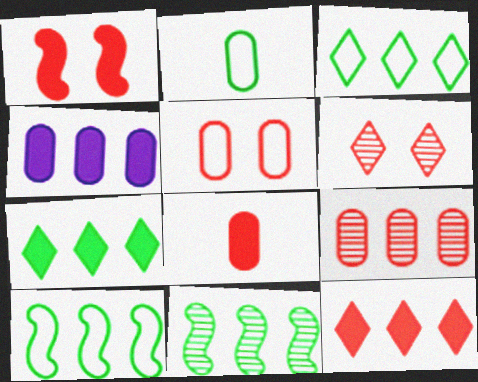[[1, 5, 6], 
[1, 8, 12], 
[5, 8, 9]]